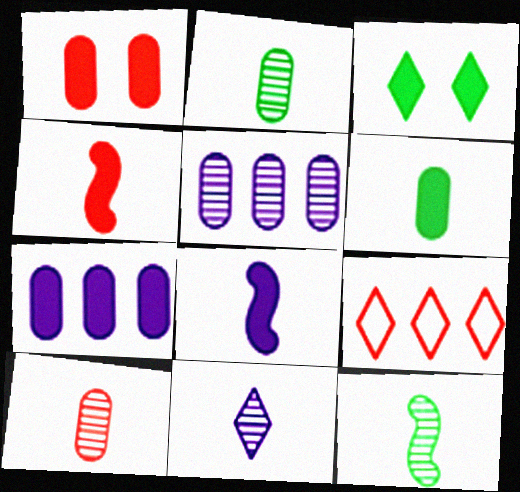[[1, 6, 7], 
[3, 4, 7], 
[3, 9, 11], 
[10, 11, 12]]